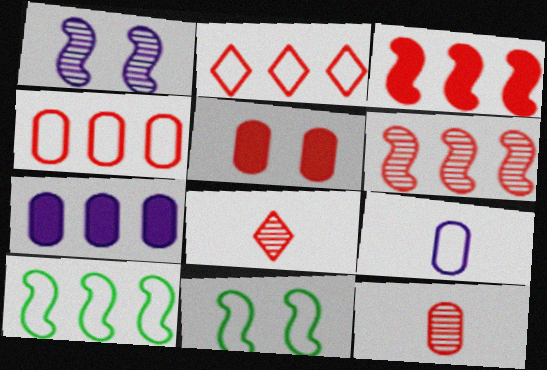[[2, 9, 11], 
[4, 5, 12], 
[7, 8, 11]]